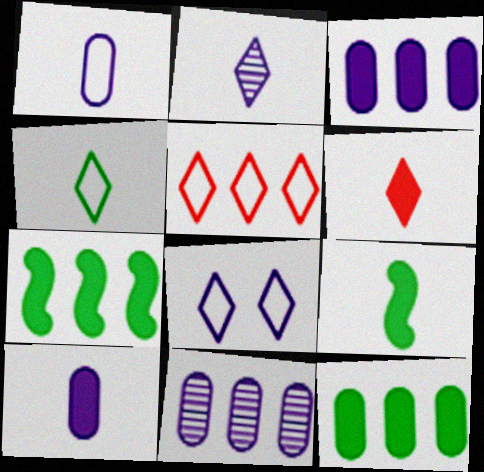[[2, 4, 6], 
[4, 5, 8], 
[5, 7, 11], 
[6, 9, 10]]